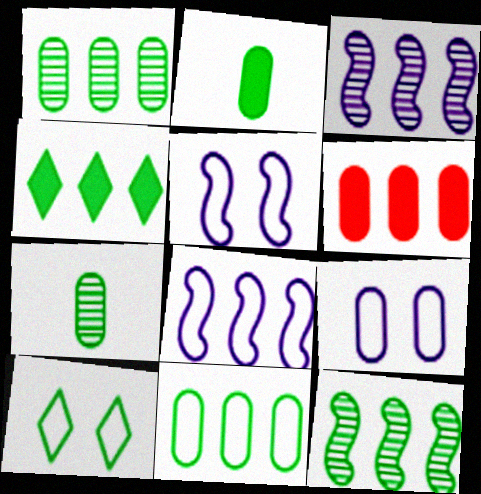[[2, 10, 12], 
[4, 11, 12], 
[6, 7, 9]]